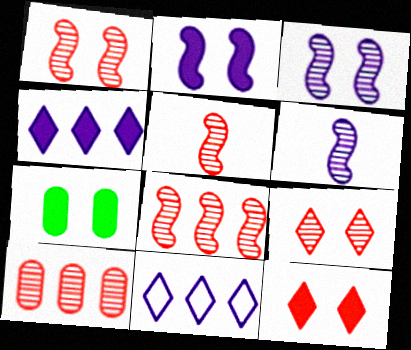[[1, 5, 8], 
[2, 7, 12], 
[5, 7, 11], 
[5, 9, 10]]